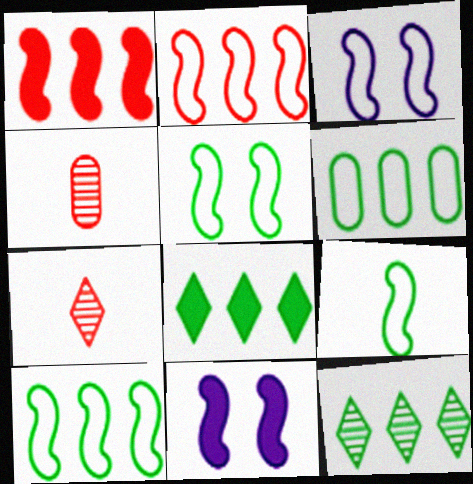[[2, 3, 9], 
[3, 4, 8], 
[5, 9, 10], 
[6, 7, 11]]